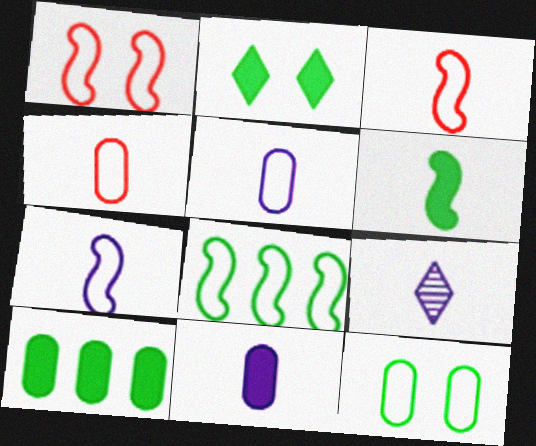[[1, 7, 8], 
[1, 9, 10], 
[2, 6, 10], 
[4, 6, 9], 
[7, 9, 11]]